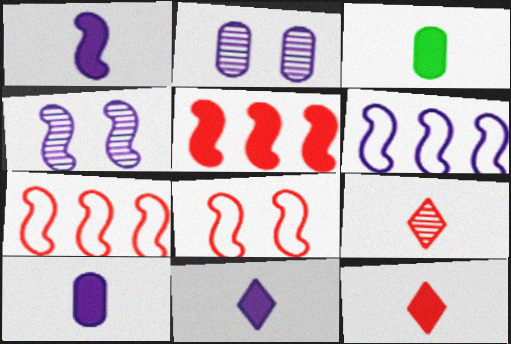[[1, 3, 12], 
[1, 4, 6], 
[1, 10, 11], 
[2, 6, 11]]